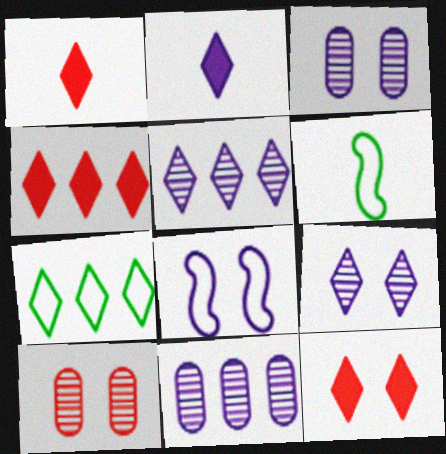[[1, 4, 12], 
[1, 7, 9], 
[2, 8, 11], 
[3, 4, 6], 
[4, 5, 7], 
[6, 11, 12]]